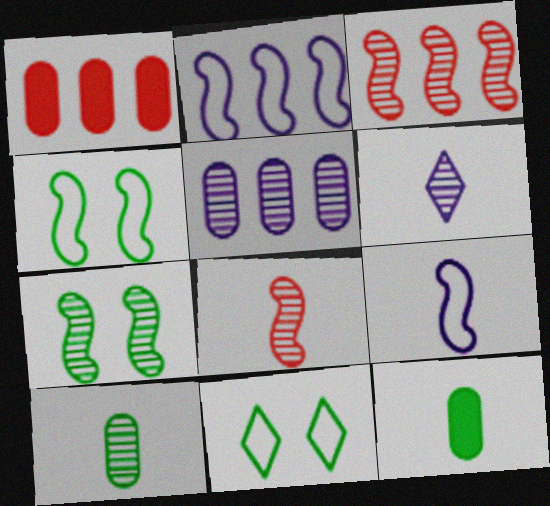[[1, 4, 6], 
[6, 8, 10]]